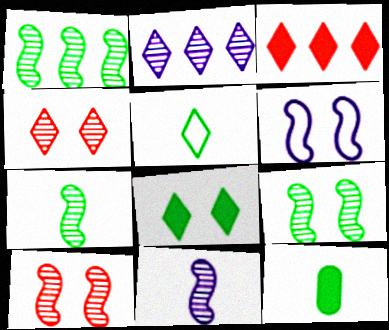[[1, 7, 9], 
[1, 10, 11], 
[5, 7, 12]]